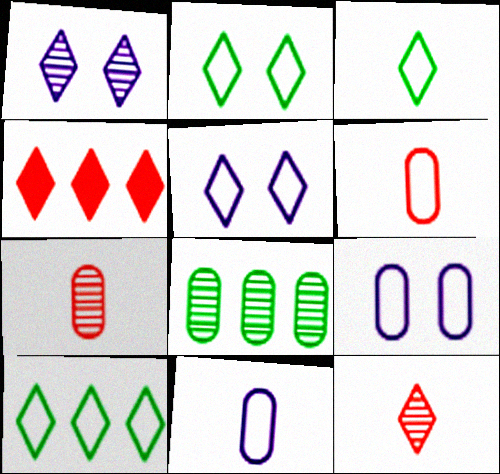[[1, 3, 4], 
[2, 3, 10]]